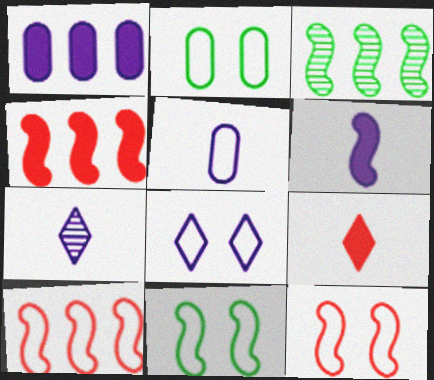[[2, 4, 7], 
[2, 8, 12], 
[3, 6, 12], 
[5, 6, 7]]